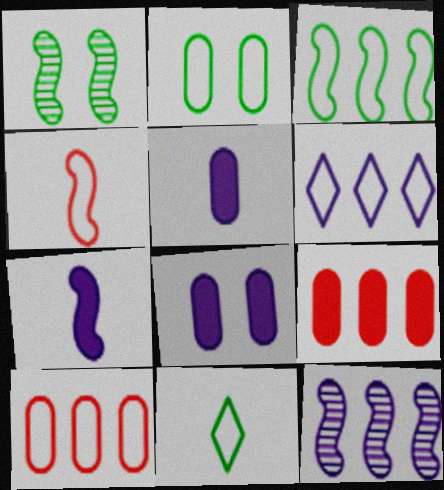[[2, 3, 11], 
[2, 4, 6], 
[3, 6, 10]]